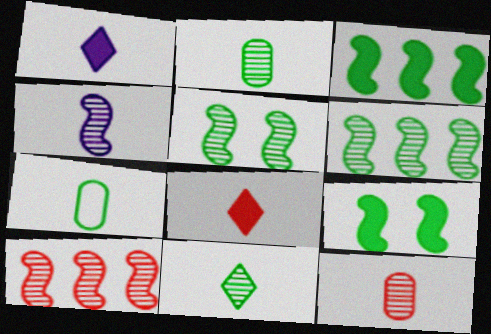[[4, 5, 10], 
[4, 7, 8], 
[4, 11, 12]]